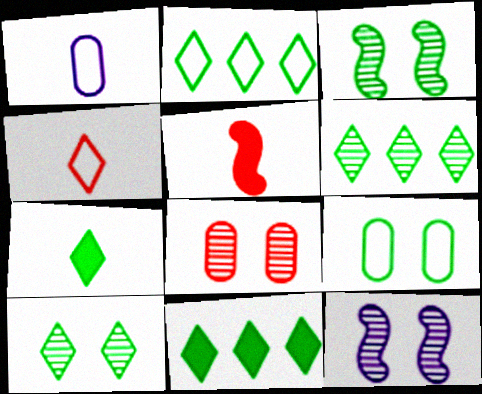[[2, 6, 11], 
[2, 7, 10], 
[8, 10, 12]]